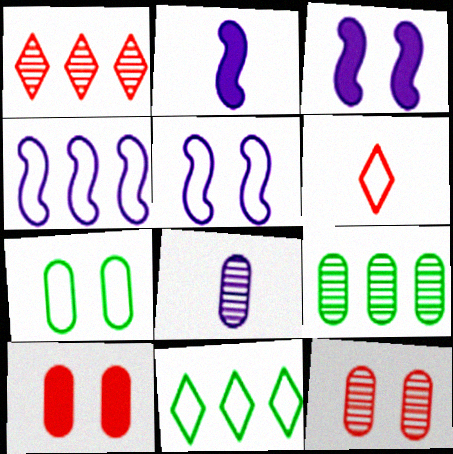[[1, 2, 7], 
[2, 11, 12], 
[3, 6, 9], 
[4, 6, 7], 
[8, 9, 12]]